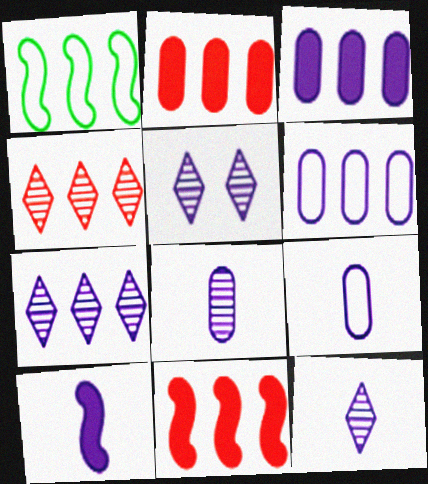[[1, 2, 7], 
[1, 3, 4], 
[5, 6, 10], 
[5, 7, 12], 
[9, 10, 12]]